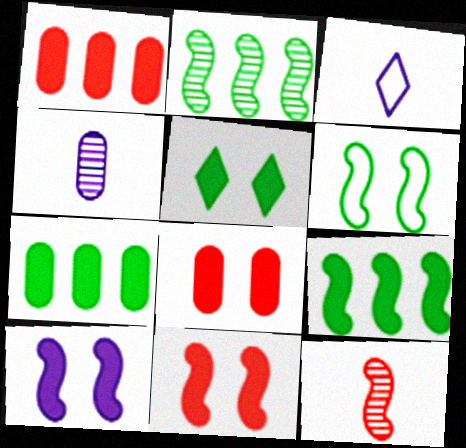[[2, 3, 8], 
[5, 8, 10]]